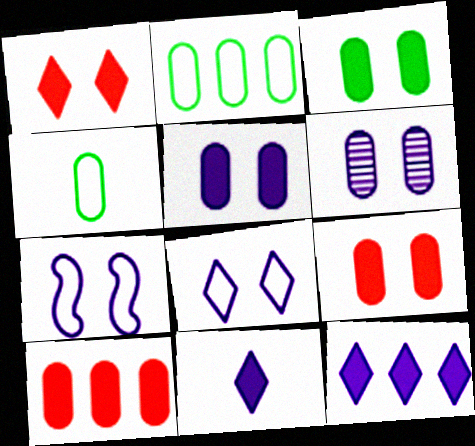[[3, 5, 9], 
[4, 6, 10]]